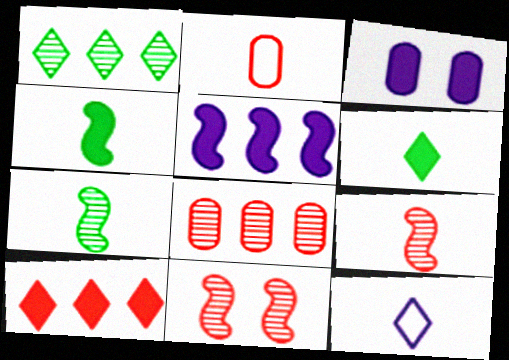[[2, 10, 11], 
[3, 4, 10]]